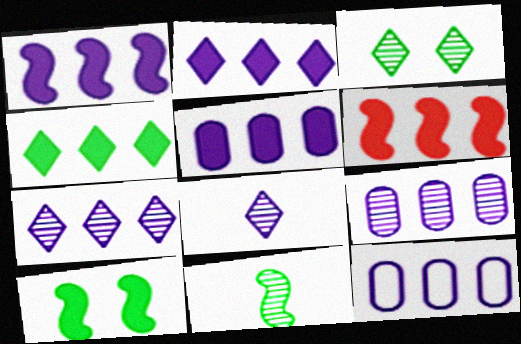[[1, 2, 5], 
[1, 7, 12], 
[4, 5, 6], 
[5, 9, 12]]